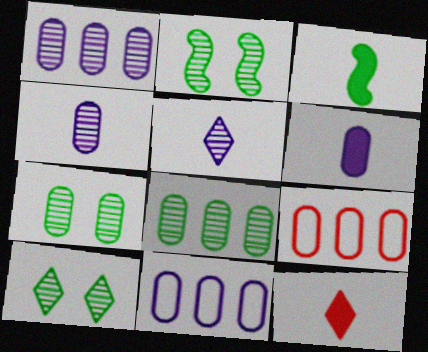[[2, 7, 10], 
[2, 11, 12], 
[3, 6, 12], 
[6, 7, 9]]